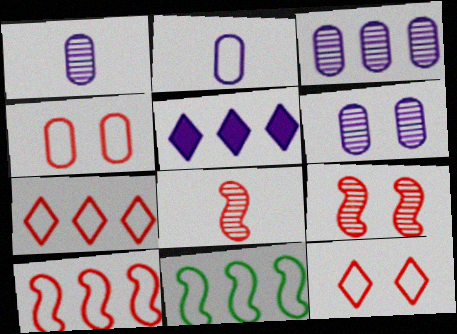[[1, 3, 6], 
[2, 11, 12]]